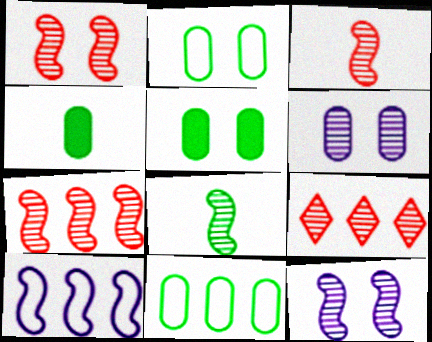[[1, 3, 7], 
[6, 8, 9], 
[7, 8, 12]]